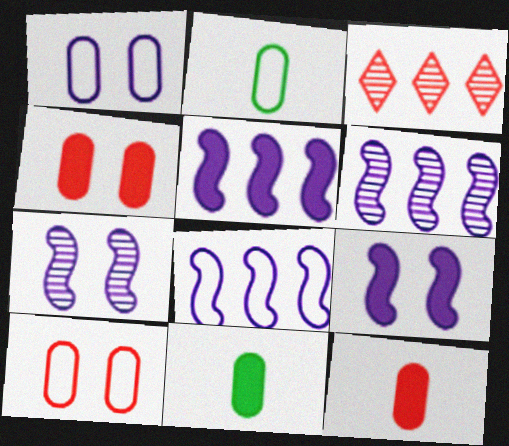[[2, 3, 9], 
[5, 6, 8]]